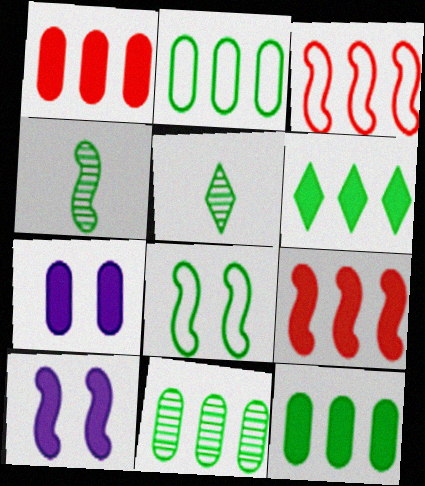[[2, 11, 12], 
[3, 4, 10], 
[3, 5, 7], 
[5, 8, 12]]